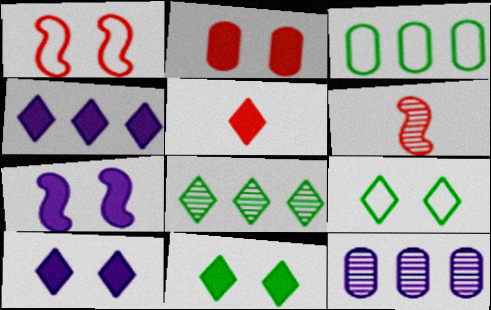[[2, 7, 11], 
[3, 6, 10], 
[4, 5, 11]]